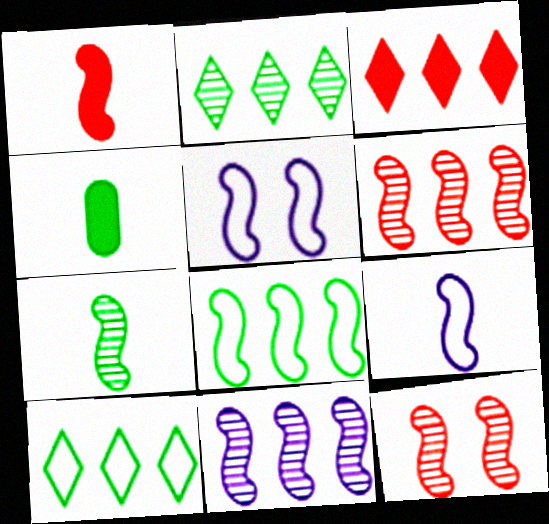[[1, 7, 9], 
[7, 11, 12]]